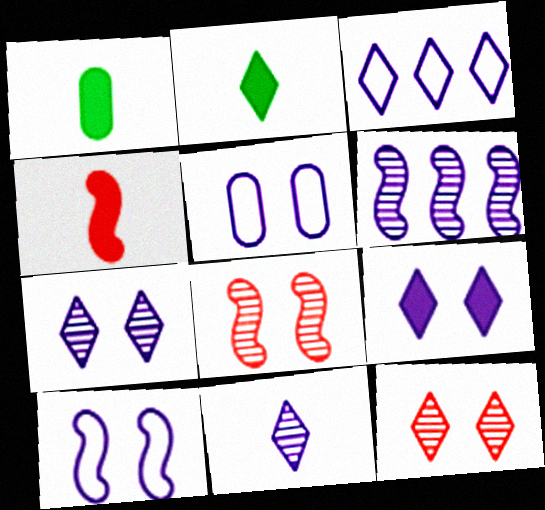[[1, 3, 8], 
[2, 3, 12], 
[3, 9, 11]]